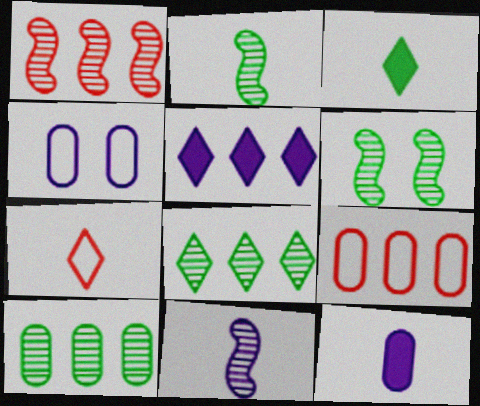[[1, 3, 4], 
[1, 6, 11], 
[2, 7, 12], 
[4, 5, 11]]